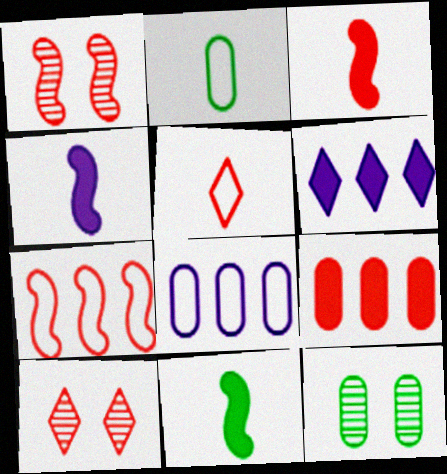[[1, 2, 6], 
[1, 3, 7], 
[1, 5, 9], 
[3, 4, 11], 
[8, 10, 11]]